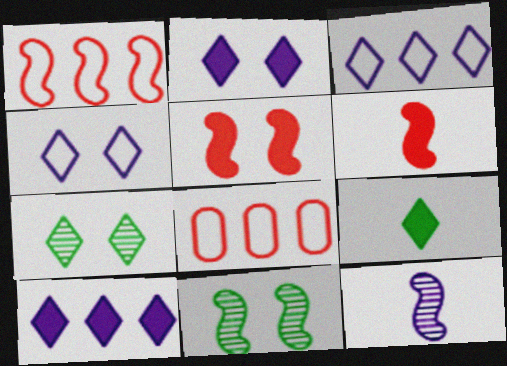[]